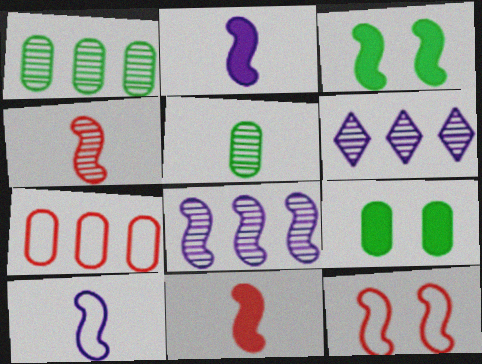[]